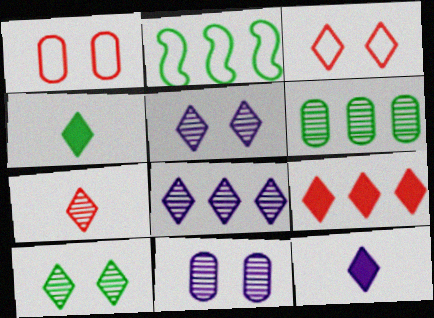[[3, 4, 8], 
[3, 7, 9], 
[7, 8, 10]]